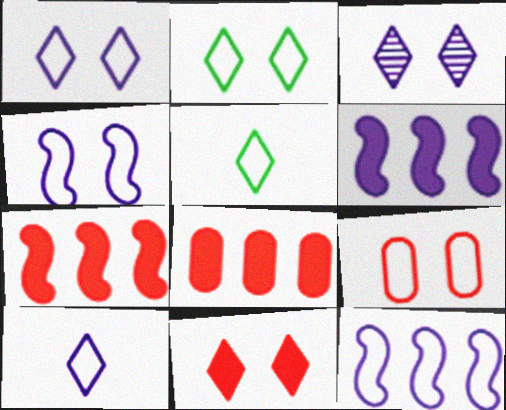[[2, 3, 11], 
[2, 4, 9], 
[5, 9, 12]]